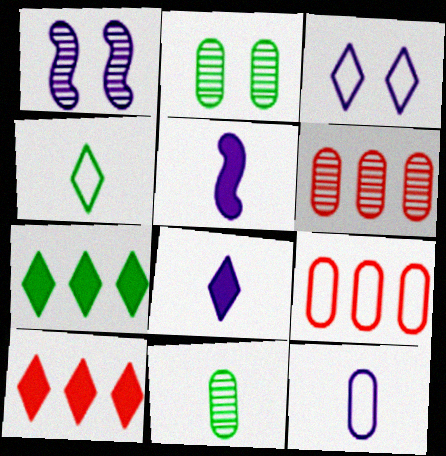[]